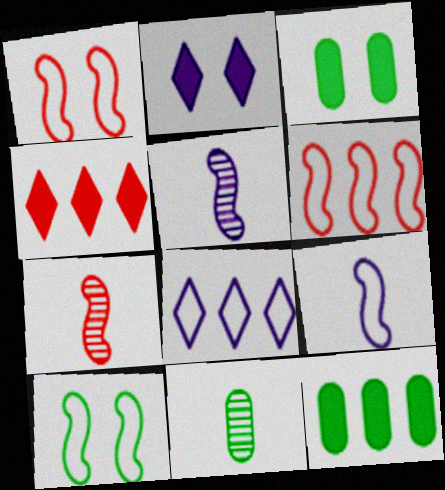[[2, 6, 11], 
[3, 7, 8], 
[6, 9, 10]]